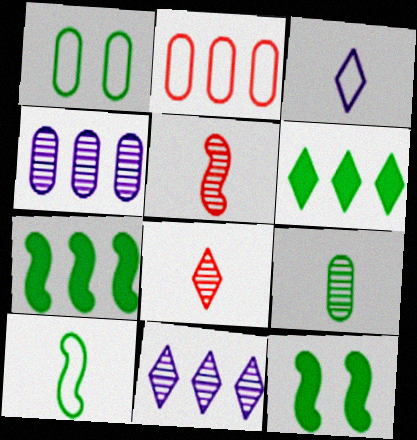[[2, 7, 11]]